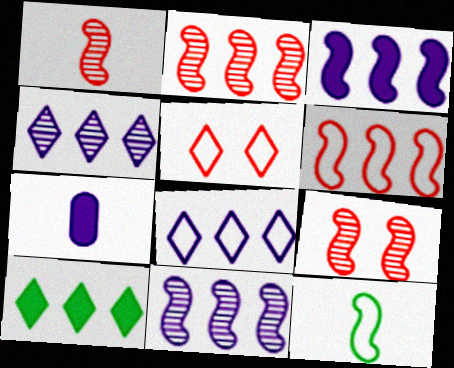[[1, 2, 9], 
[3, 9, 12]]